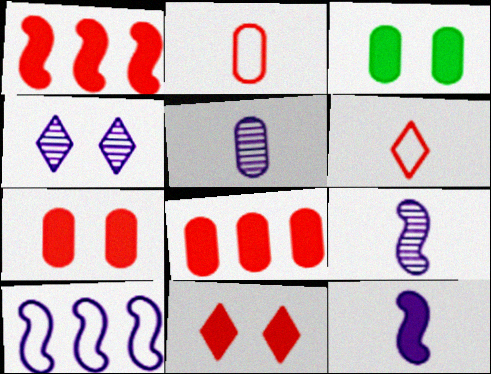[]